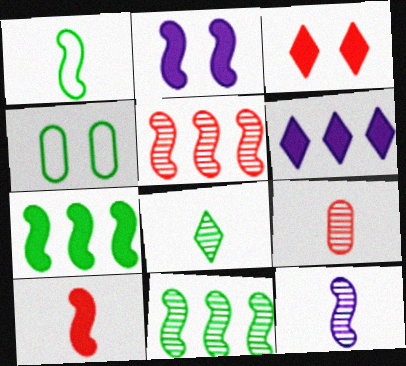[[1, 2, 5], 
[1, 10, 12], 
[2, 7, 10], 
[4, 7, 8], 
[8, 9, 12]]